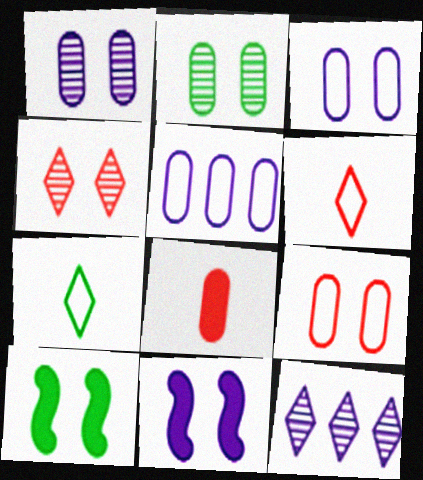[[2, 5, 8], 
[3, 4, 10]]